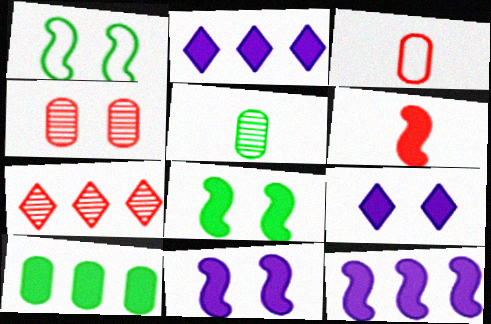[[1, 4, 9], 
[6, 8, 12], 
[6, 9, 10]]